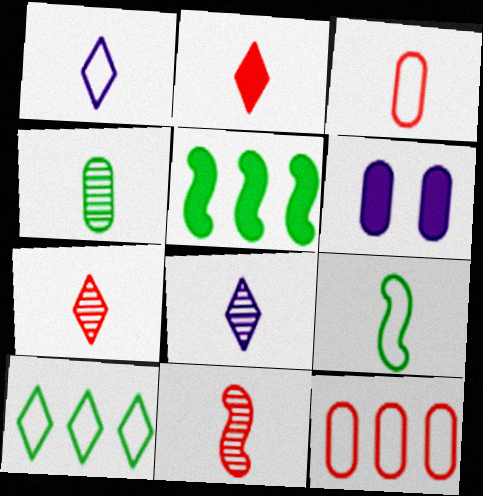[[1, 3, 9], 
[2, 3, 11], 
[2, 5, 6], 
[4, 6, 12], 
[4, 8, 11], 
[6, 10, 11]]